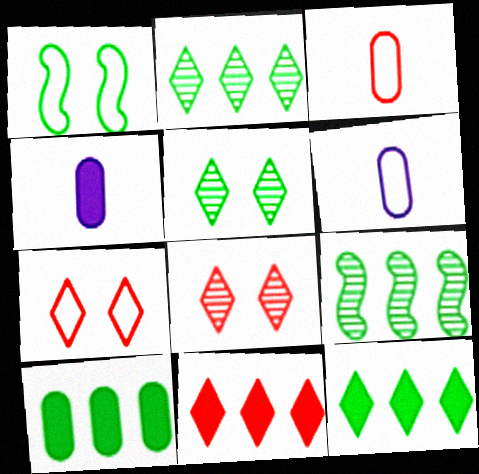[[4, 7, 9]]